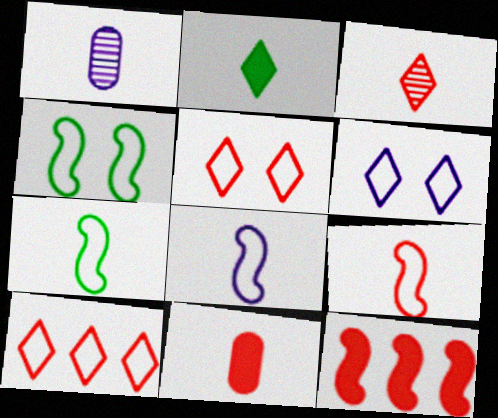[[1, 2, 9], 
[3, 9, 11], 
[7, 8, 9]]